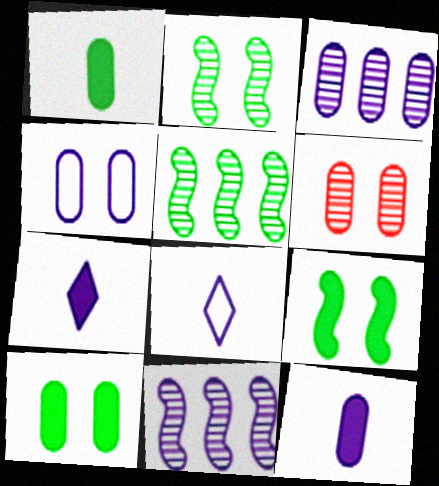[[3, 4, 12], 
[4, 6, 10], 
[4, 7, 11]]